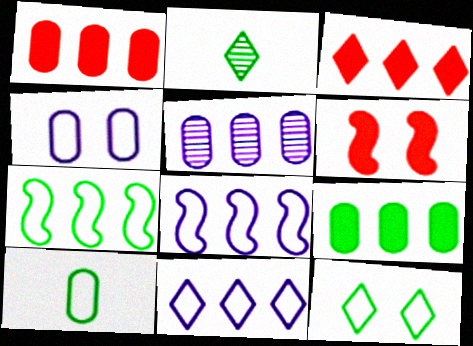[[3, 5, 7], 
[7, 10, 12]]